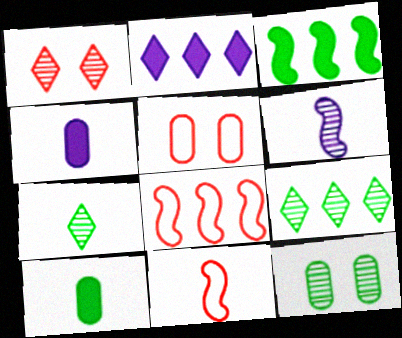[[2, 11, 12], 
[4, 7, 11]]